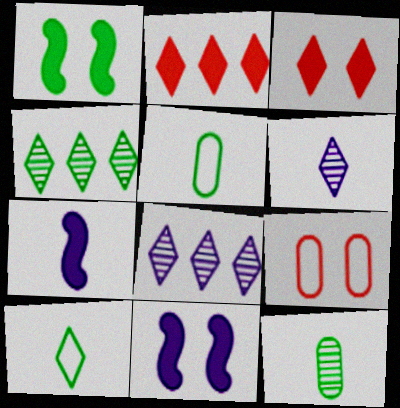[[1, 4, 5], 
[3, 8, 10], 
[4, 7, 9]]